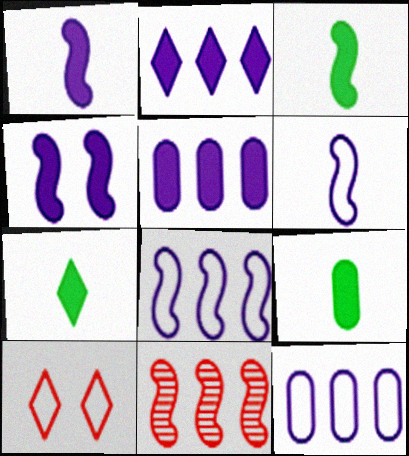[[3, 7, 9]]